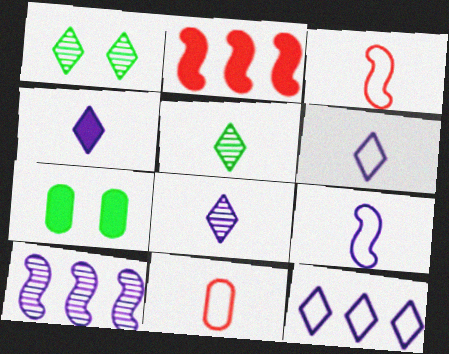[[2, 4, 7], 
[4, 6, 8]]